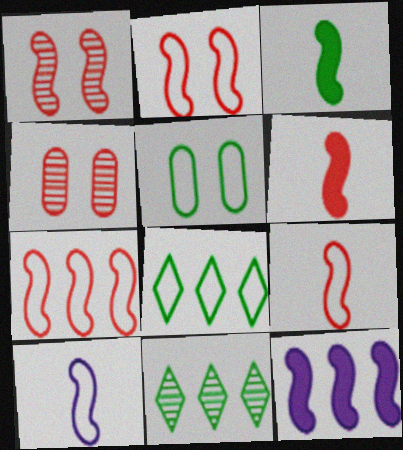[[1, 6, 7], 
[2, 7, 9], 
[3, 5, 11]]